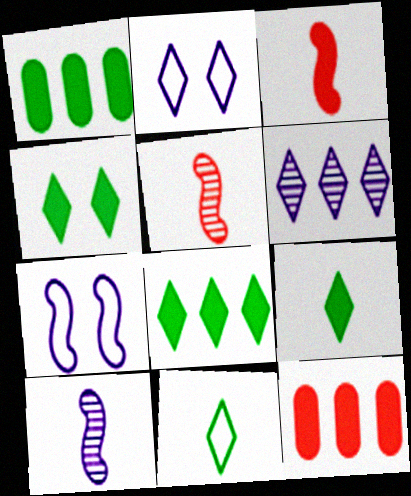[[1, 2, 5], 
[4, 8, 9]]